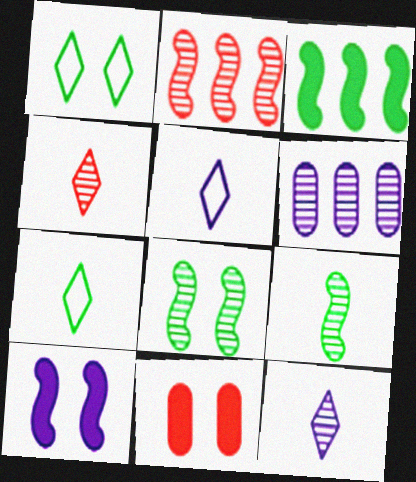[[4, 6, 8], 
[5, 6, 10]]